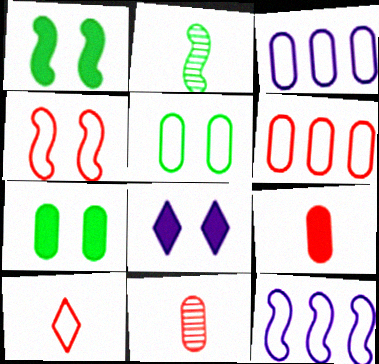[[2, 6, 8], 
[3, 7, 11], 
[4, 6, 10], 
[5, 10, 12]]